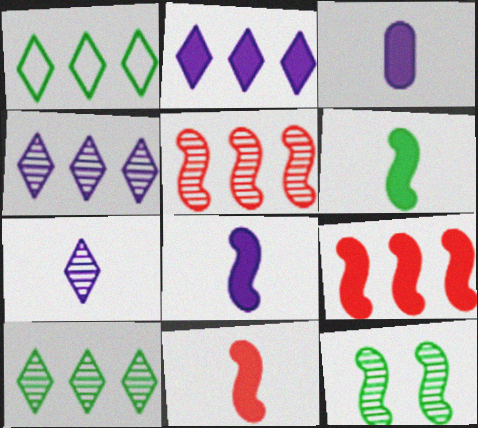[[6, 8, 11]]